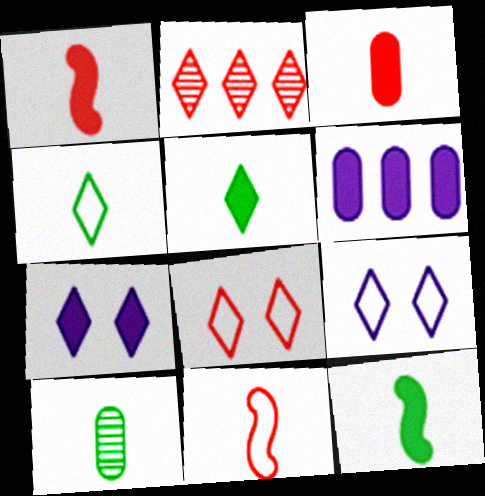[[2, 4, 7], 
[2, 5, 9], 
[4, 10, 12]]